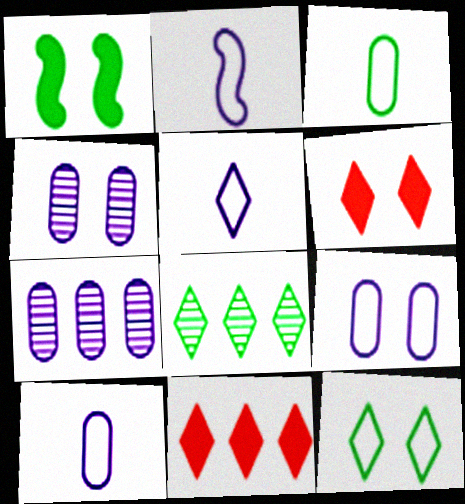[[1, 3, 8], 
[2, 5, 10], 
[5, 6, 8]]